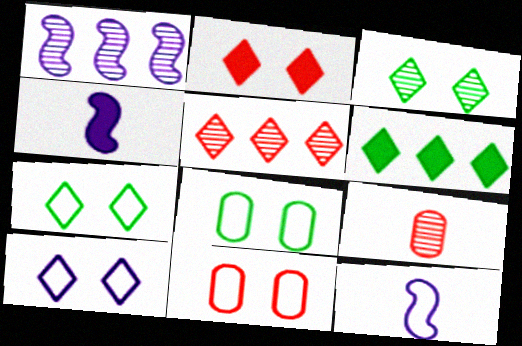[[1, 3, 9], 
[2, 3, 10], 
[4, 5, 8]]